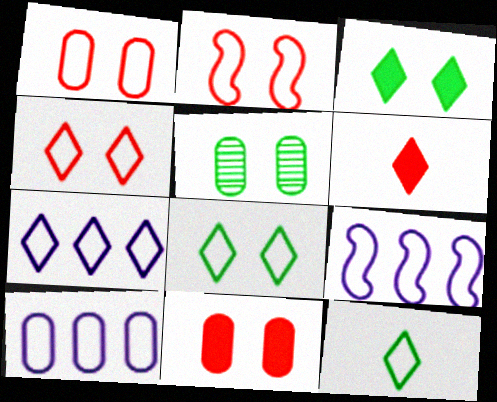[[1, 2, 4], 
[1, 9, 12], 
[2, 10, 12], 
[4, 7, 12], 
[5, 6, 9], 
[7, 9, 10]]